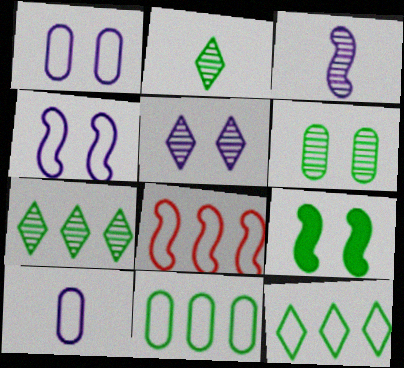[[2, 9, 11], 
[3, 8, 9]]